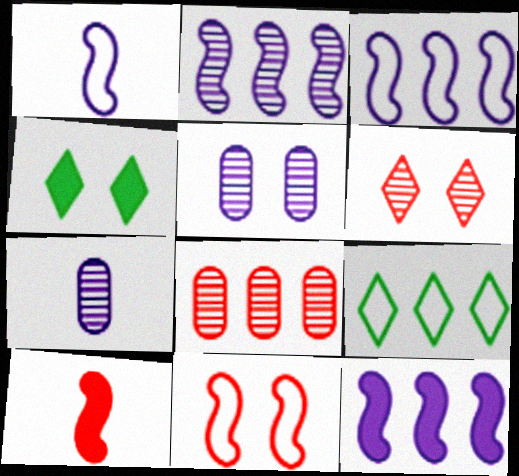[[1, 4, 8], 
[2, 3, 12], 
[4, 5, 11], 
[5, 9, 10], 
[8, 9, 12]]